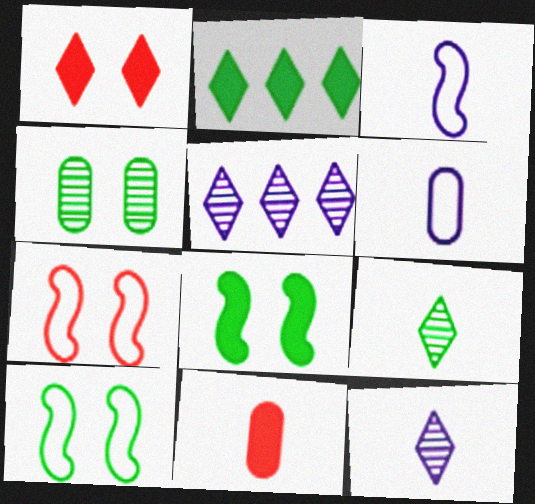[[3, 9, 11], 
[5, 10, 11]]